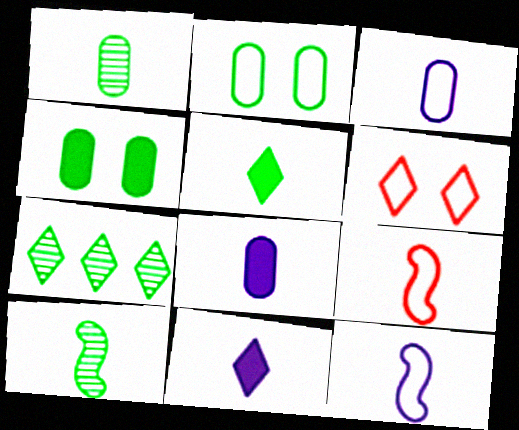[[1, 9, 11], 
[6, 7, 11]]